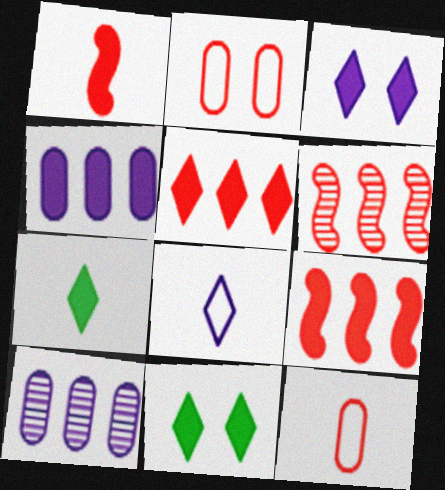[[1, 4, 11], 
[3, 5, 7]]